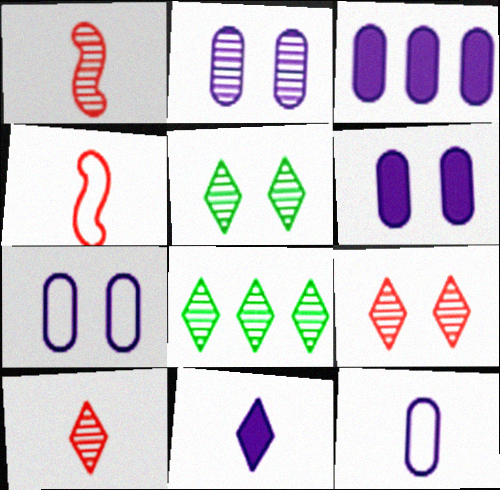[[1, 2, 8], 
[2, 3, 12], 
[2, 6, 7], 
[3, 4, 5], 
[4, 6, 8]]